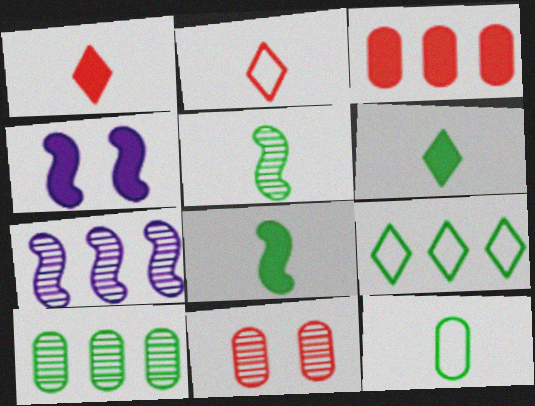[[2, 4, 10], 
[3, 4, 6], 
[3, 7, 9], 
[5, 6, 12]]